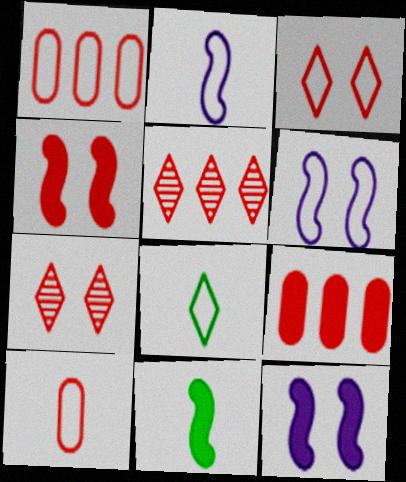[[1, 6, 8], 
[2, 8, 10], 
[4, 5, 10]]